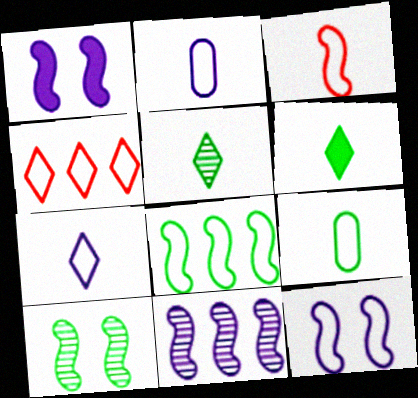[[3, 7, 9], 
[3, 8, 12], 
[4, 9, 12]]